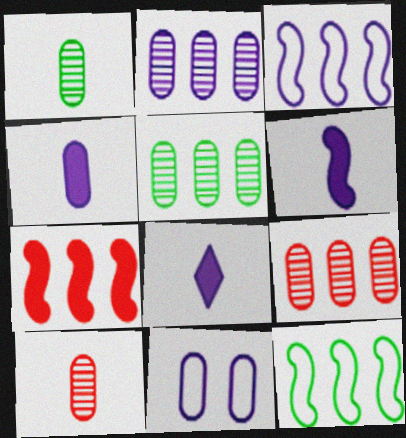[[2, 4, 11], 
[2, 5, 9], 
[4, 6, 8]]